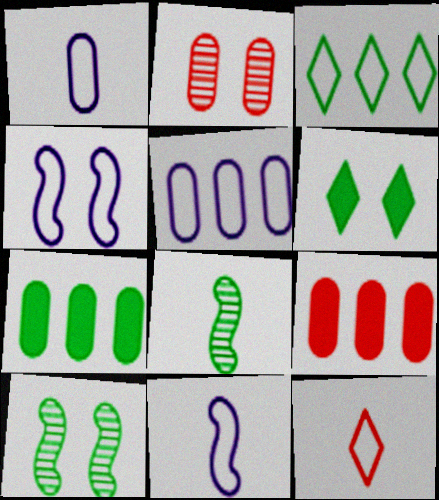[[1, 2, 7], 
[2, 4, 6]]